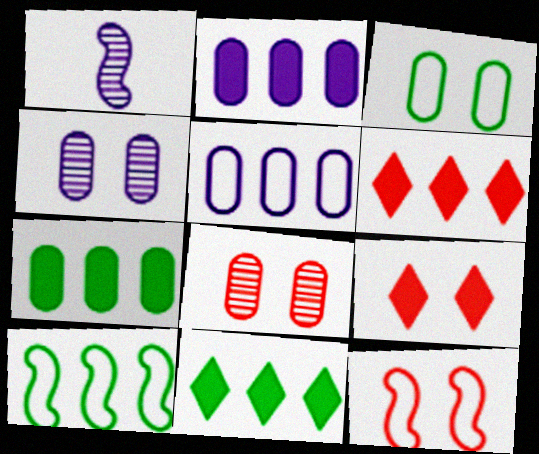[[1, 3, 6], 
[8, 9, 12]]